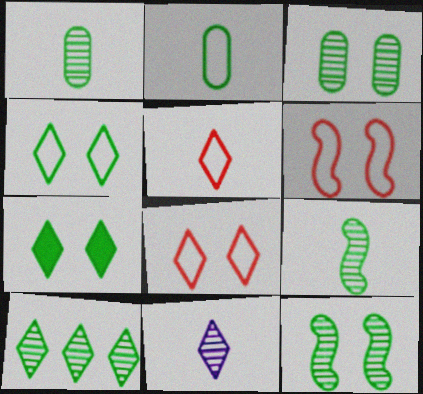[[1, 10, 12], 
[3, 9, 10]]